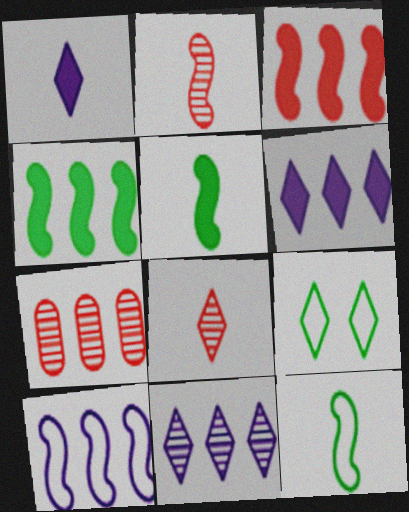[[6, 8, 9]]